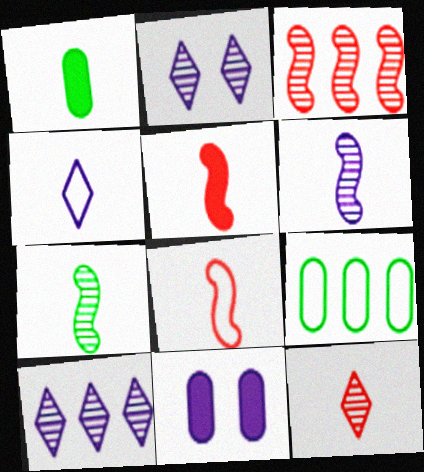[[2, 5, 9]]